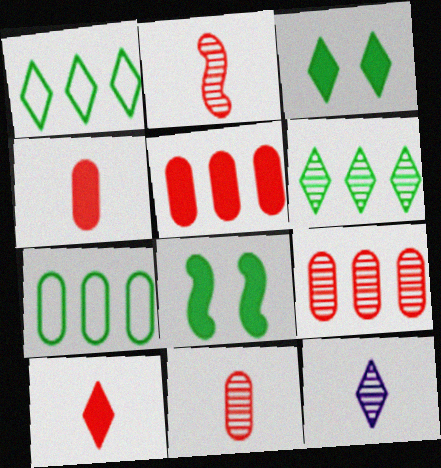[]